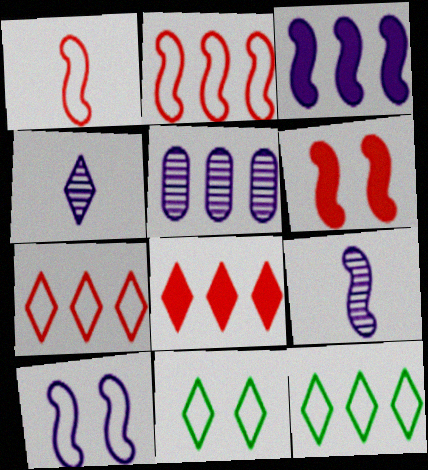[[3, 9, 10], 
[4, 8, 11]]